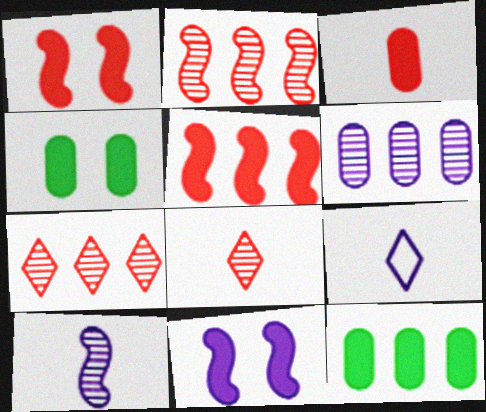[[2, 4, 9], 
[6, 9, 11]]